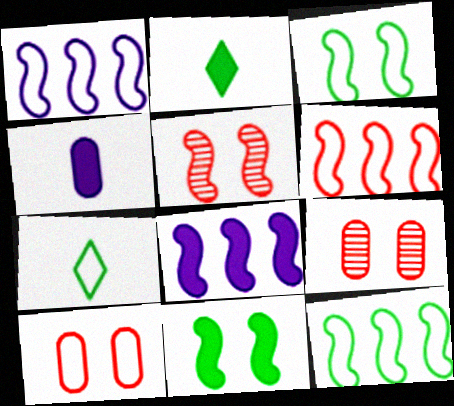[[1, 2, 9], 
[1, 6, 12], 
[1, 7, 10], 
[7, 8, 9]]